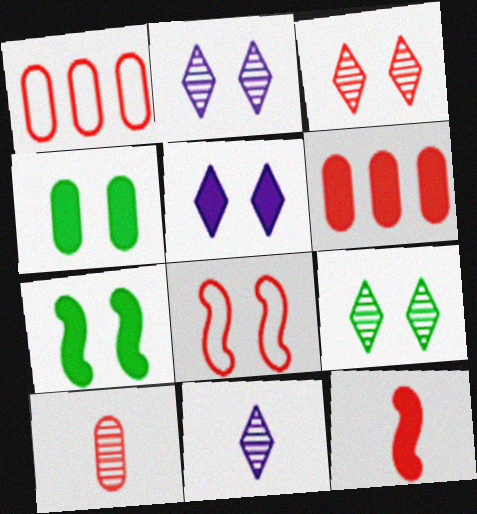[[1, 3, 12], 
[1, 7, 11], 
[2, 3, 9], 
[2, 4, 8]]